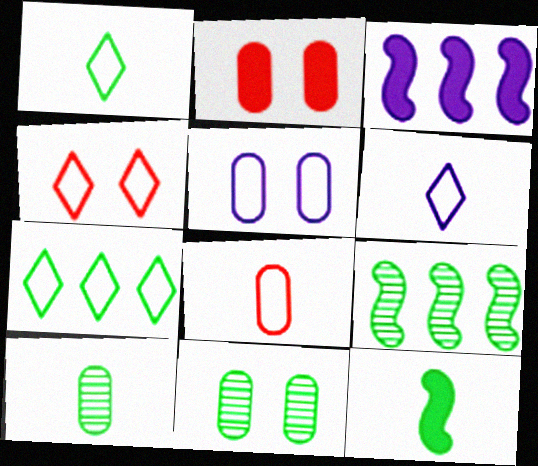[[1, 10, 12], 
[2, 5, 11], 
[2, 6, 9], 
[3, 4, 10], 
[4, 6, 7], 
[7, 11, 12]]